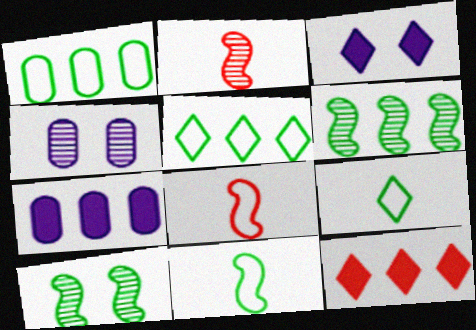[[1, 2, 3], 
[4, 11, 12]]